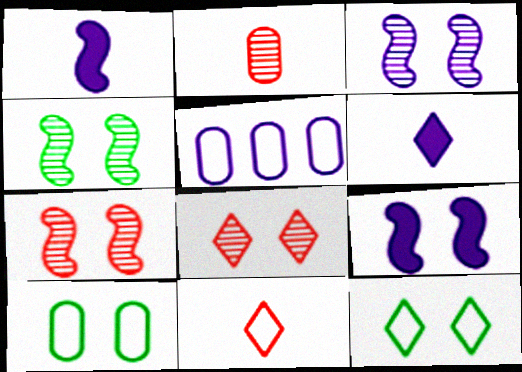[[3, 4, 7], 
[3, 5, 6], 
[8, 9, 10]]